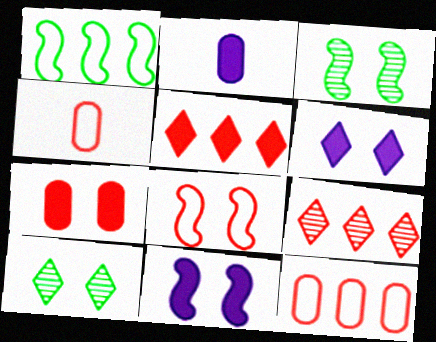[[3, 8, 11]]